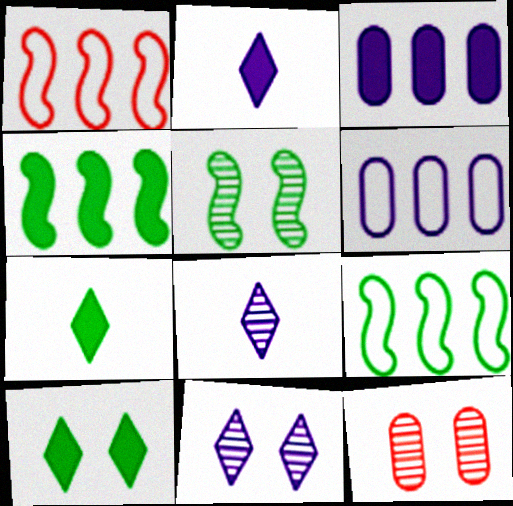[[2, 9, 12], 
[5, 11, 12]]